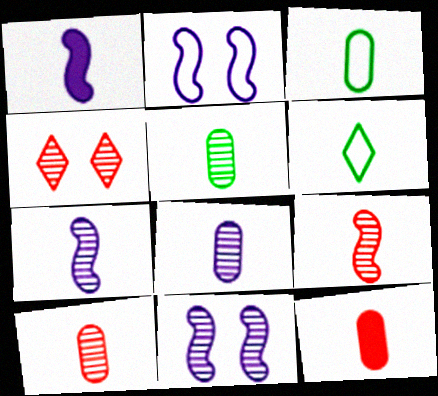[[1, 6, 10], 
[3, 8, 12], 
[5, 8, 10], 
[6, 7, 12]]